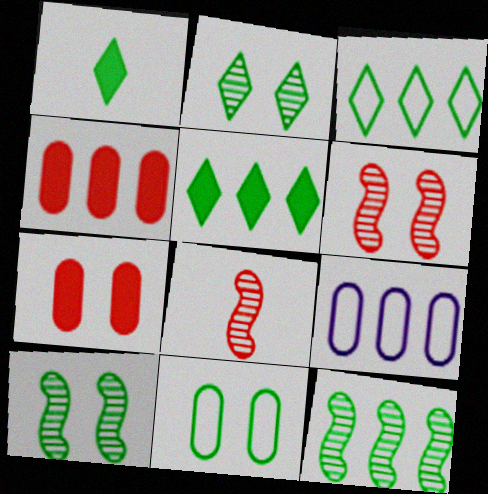[[1, 2, 3], 
[1, 6, 9], 
[1, 11, 12]]